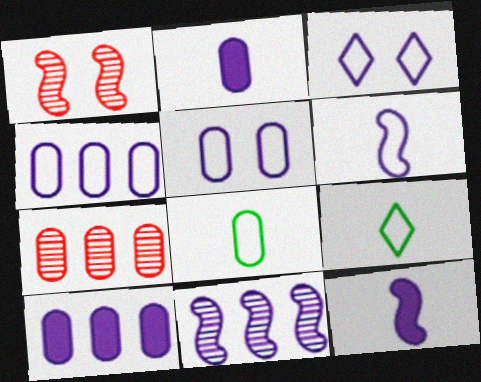[[1, 9, 10], 
[2, 3, 11], 
[3, 4, 6]]